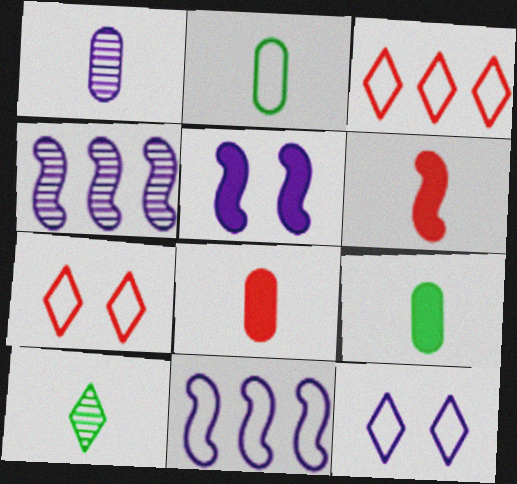[[1, 2, 8], 
[2, 7, 11], 
[4, 7, 9]]